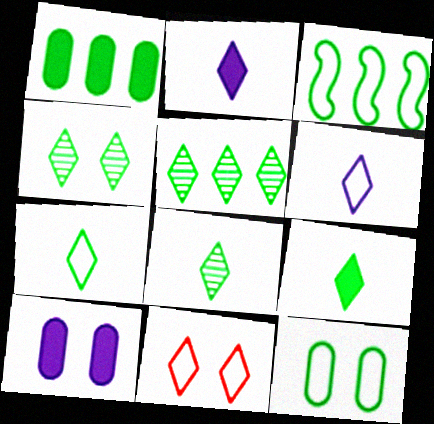[[1, 3, 5], 
[2, 5, 11], 
[3, 7, 12], 
[4, 5, 8], 
[7, 8, 9]]